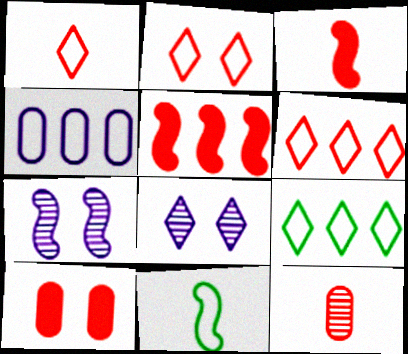[[1, 2, 6], 
[1, 3, 12], 
[2, 4, 11], 
[2, 5, 12], 
[5, 7, 11]]